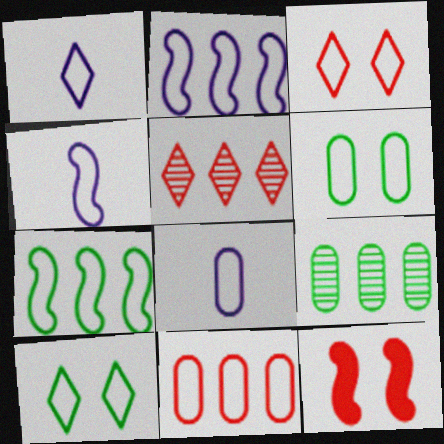[[1, 4, 8], 
[1, 9, 12], 
[3, 7, 8], 
[4, 10, 11], 
[6, 8, 11]]